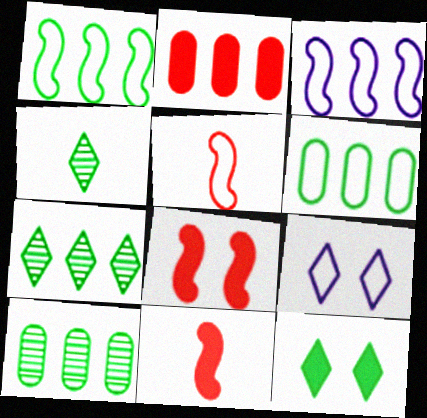[[2, 3, 7], 
[5, 6, 9], 
[9, 10, 11]]